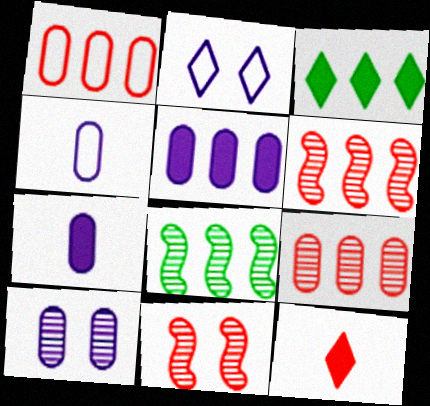[[1, 11, 12], 
[3, 4, 11], 
[4, 5, 10]]